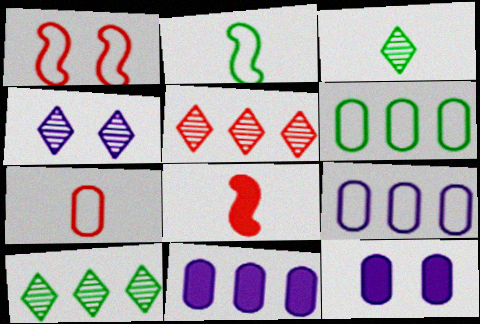[[1, 3, 11], 
[2, 5, 12], 
[3, 4, 5], 
[4, 6, 8]]